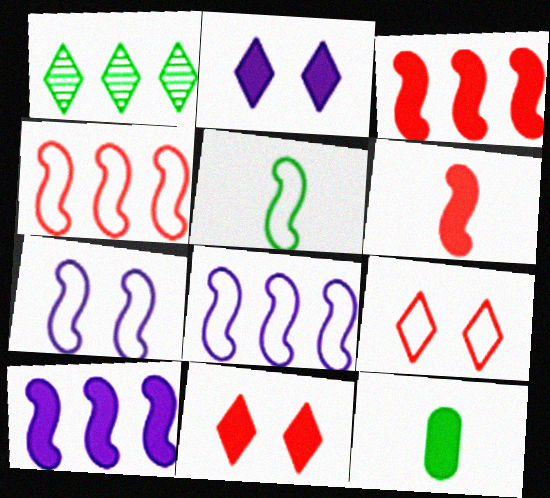[[2, 3, 12], 
[4, 5, 7], 
[10, 11, 12]]